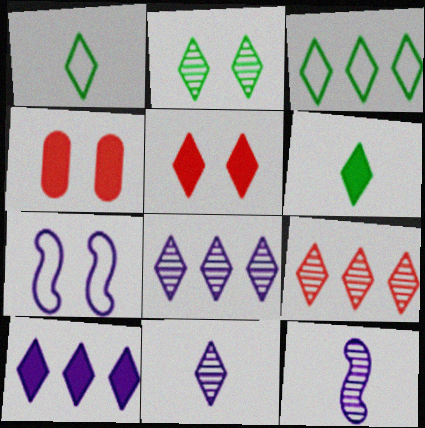[[1, 5, 8], 
[2, 3, 6], 
[2, 4, 7], 
[2, 9, 11], 
[3, 4, 12], 
[3, 5, 11], 
[3, 9, 10], 
[5, 6, 10]]